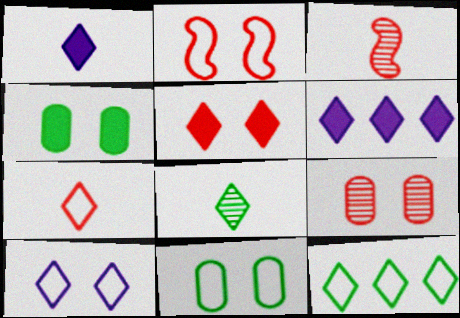[[1, 7, 8], 
[2, 5, 9], 
[2, 10, 11], 
[3, 6, 11], 
[7, 10, 12]]